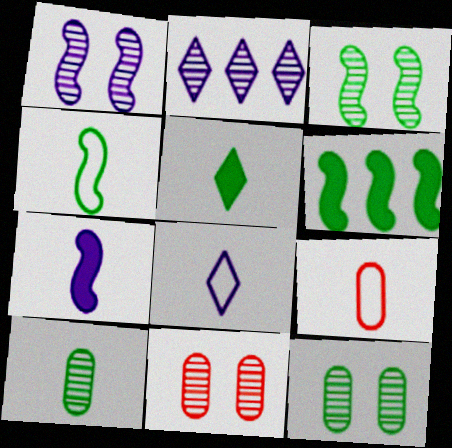[[3, 4, 6], 
[4, 5, 10], 
[4, 8, 9], 
[6, 8, 11]]